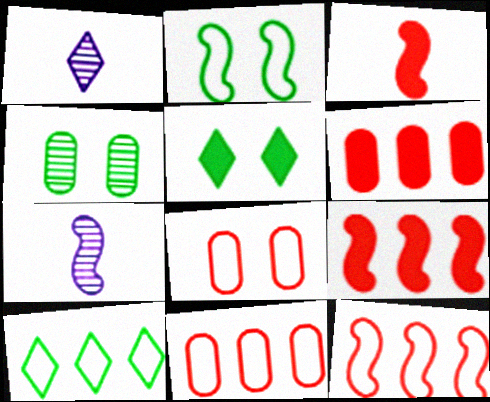[[1, 2, 6], 
[2, 4, 5], 
[2, 7, 9], 
[5, 7, 11]]